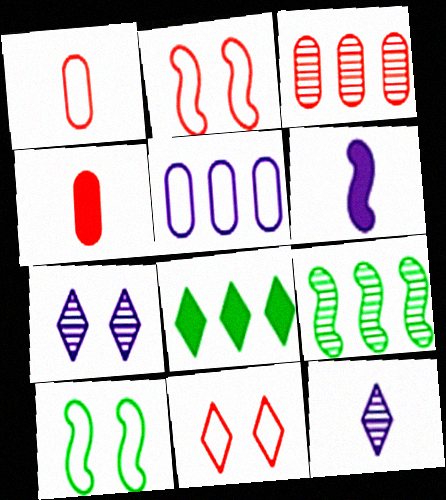[[2, 6, 9], 
[5, 6, 7], 
[8, 11, 12]]